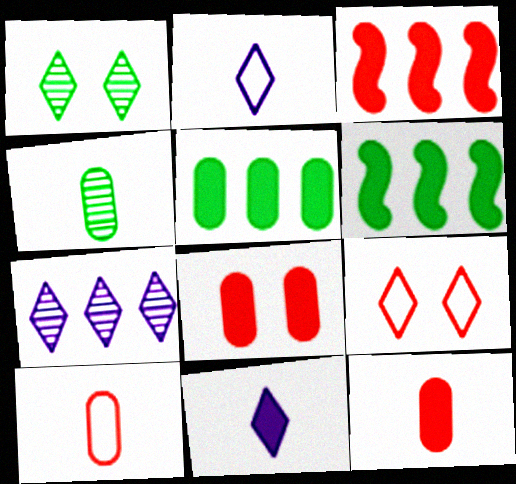[[6, 8, 11]]